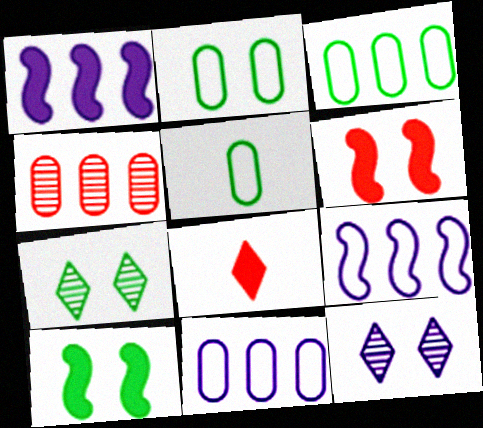[[2, 3, 5], 
[2, 6, 12], 
[2, 7, 10]]